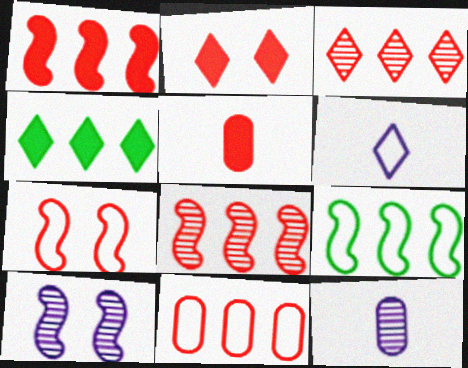[[1, 2, 5], 
[1, 3, 11], 
[2, 9, 12], 
[3, 5, 7], 
[4, 7, 12]]